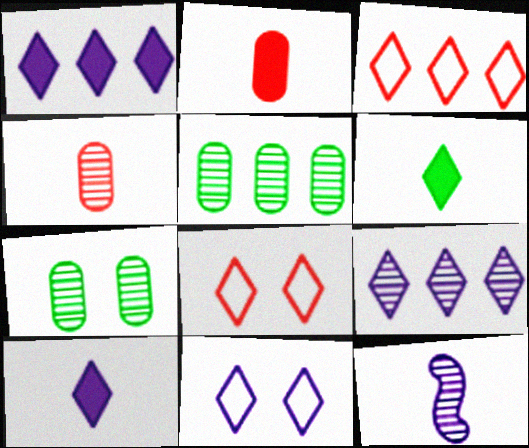[[6, 8, 9], 
[9, 10, 11]]